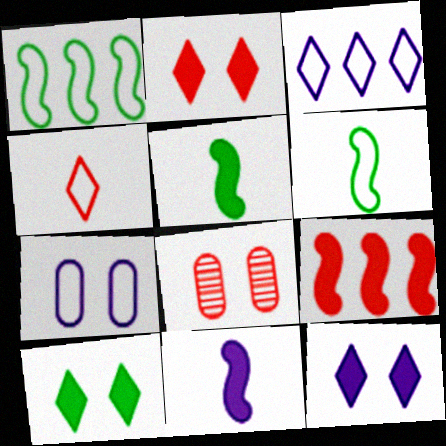[[1, 4, 7], 
[2, 10, 12], 
[3, 5, 8], 
[4, 8, 9]]